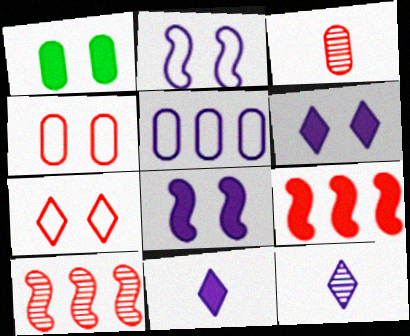[[1, 3, 5], 
[1, 9, 11], 
[3, 7, 9], 
[5, 8, 12]]